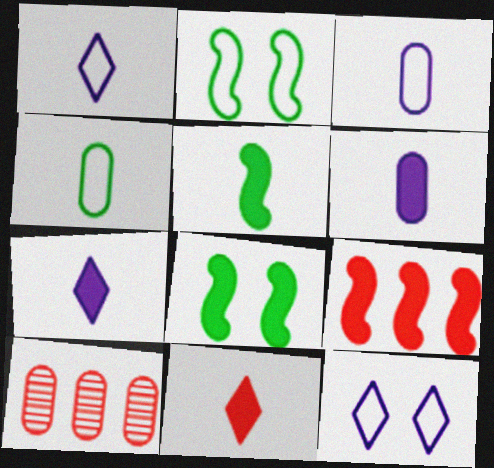[[1, 8, 10], 
[2, 7, 10], 
[5, 6, 11], 
[5, 10, 12]]